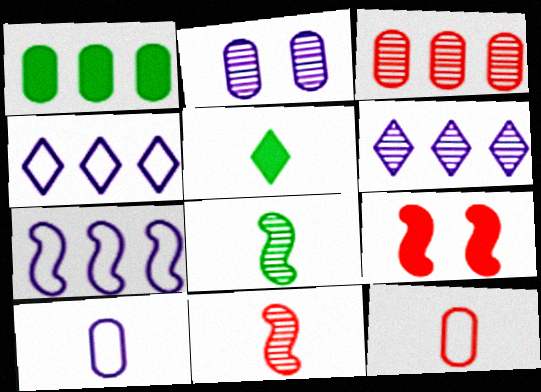[[1, 2, 12], 
[5, 10, 11], 
[7, 8, 9]]